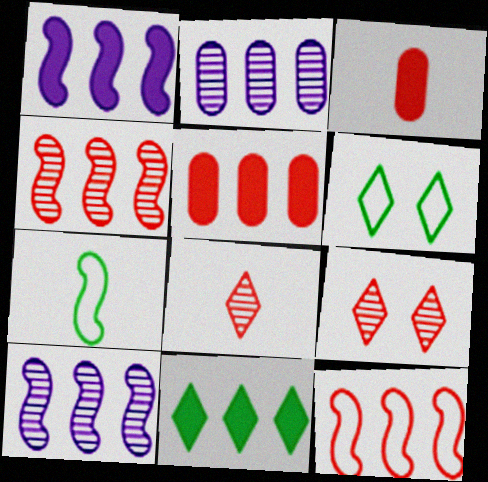[[1, 5, 11], 
[2, 11, 12], 
[3, 6, 10], 
[3, 9, 12]]